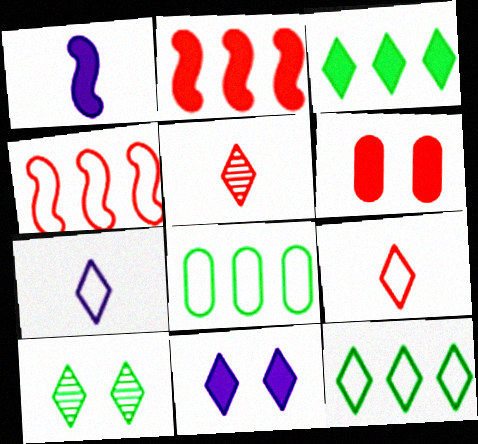[[1, 3, 6], 
[4, 5, 6], 
[5, 11, 12]]